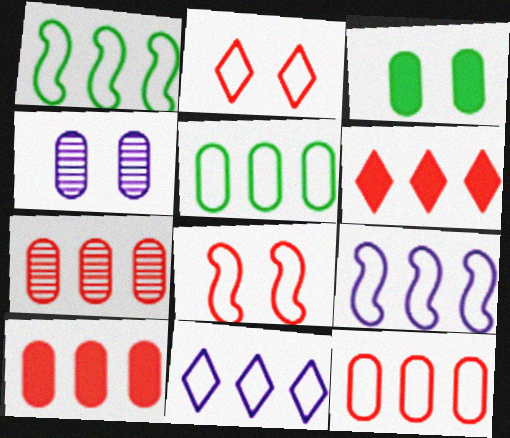[[1, 11, 12], 
[7, 10, 12]]